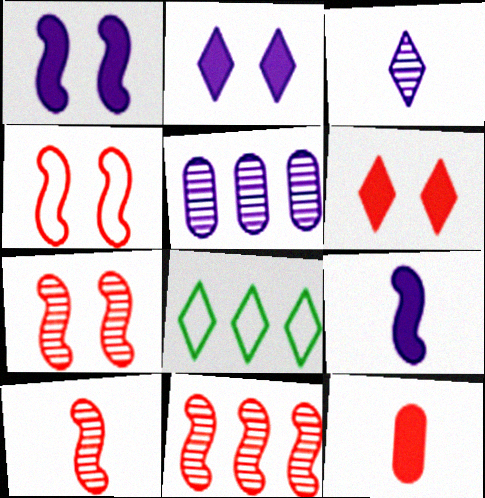[[3, 6, 8], 
[7, 10, 11]]